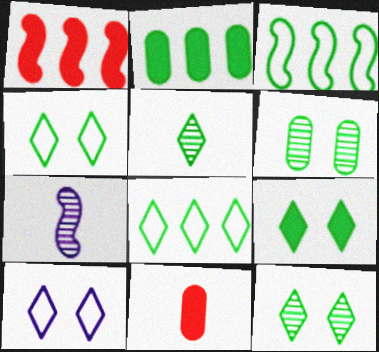[[4, 9, 12], 
[5, 8, 9]]